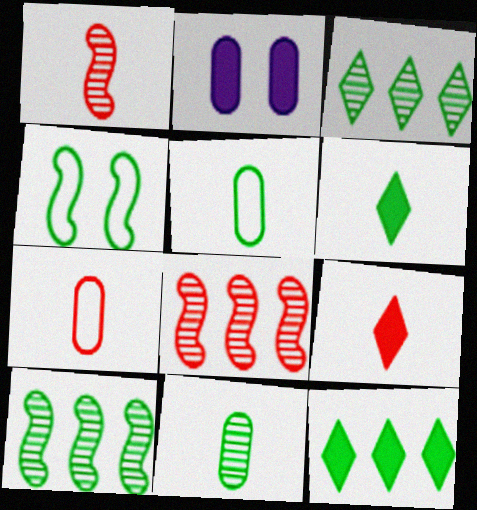[[1, 7, 9], 
[4, 11, 12]]